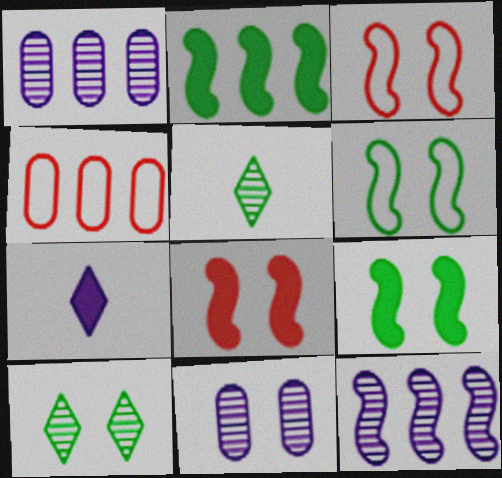[]